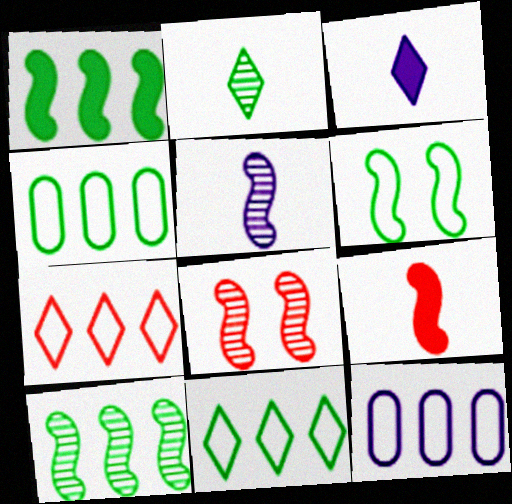[[3, 4, 8], 
[5, 8, 10]]